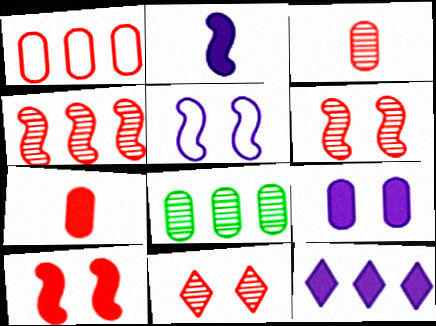[[2, 9, 12], 
[3, 4, 11]]